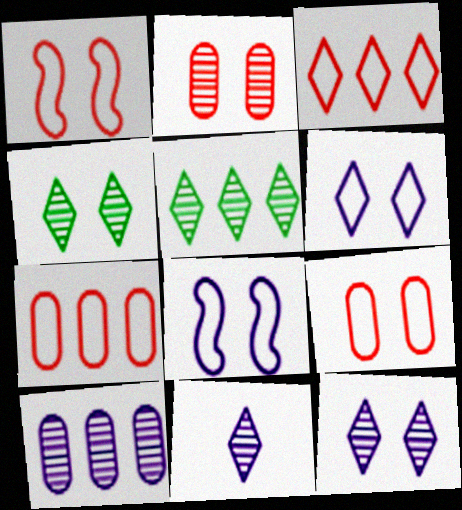[]